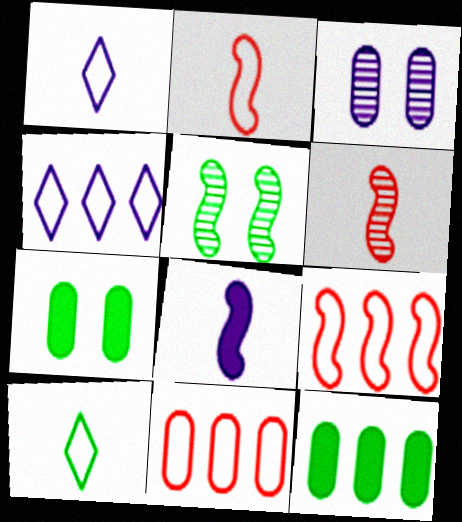[[3, 4, 8], 
[4, 6, 7], 
[5, 8, 9], 
[5, 10, 12]]